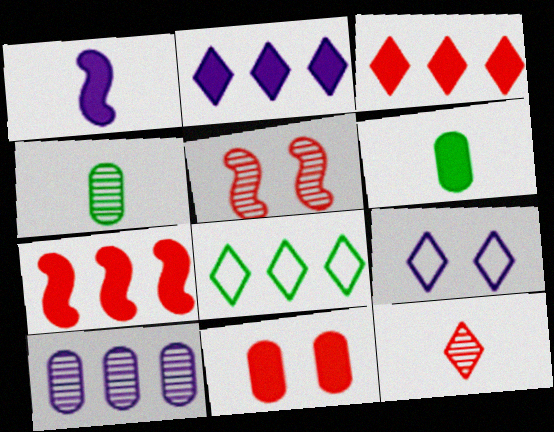[[1, 9, 10], 
[4, 7, 9], 
[7, 8, 10]]